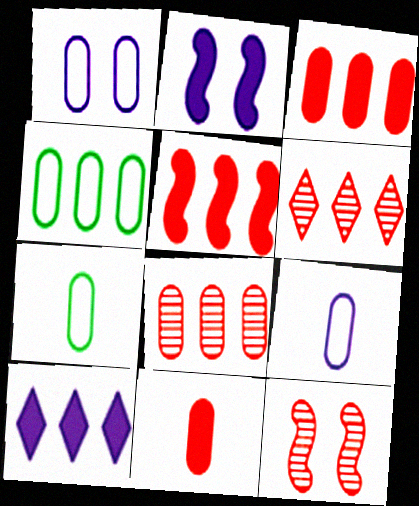[[2, 6, 7], 
[7, 10, 12]]